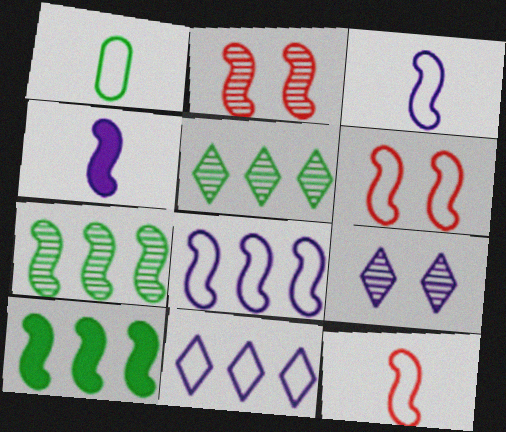[[1, 6, 11], 
[2, 3, 10], 
[4, 6, 7]]